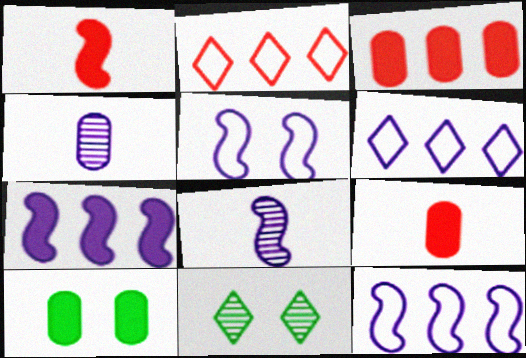[[2, 8, 10], 
[5, 7, 8], 
[9, 11, 12]]